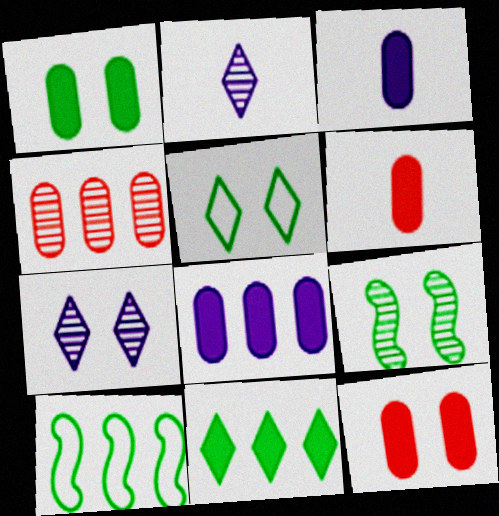[[1, 5, 9], 
[1, 6, 8], 
[2, 4, 9], 
[2, 10, 12], 
[6, 7, 10]]